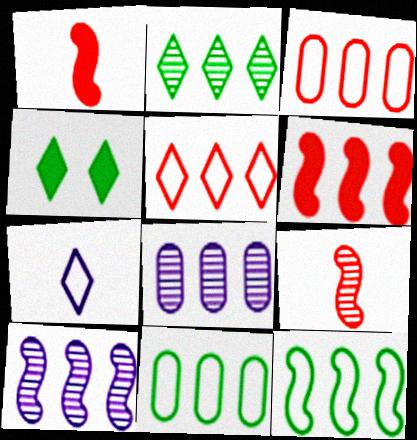[[6, 10, 12]]